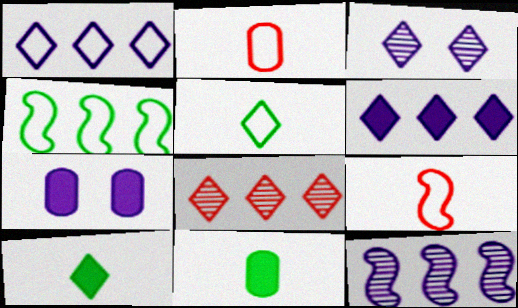[]